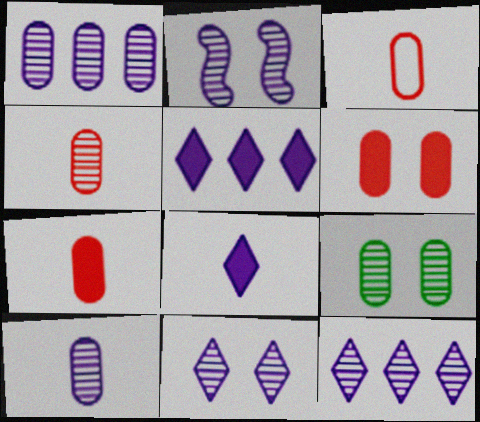[[1, 4, 9], 
[2, 10, 12], 
[3, 4, 7]]